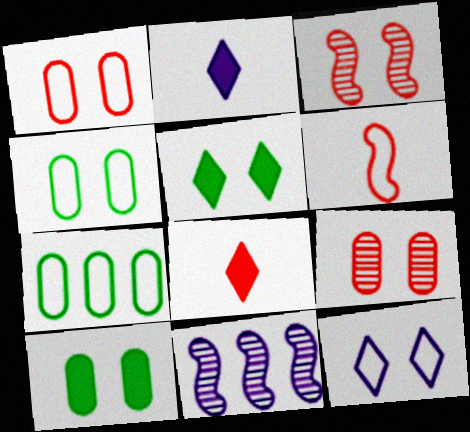[[2, 3, 7], 
[3, 10, 12], 
[4, 8, 11], 
[6, 7, 12]]